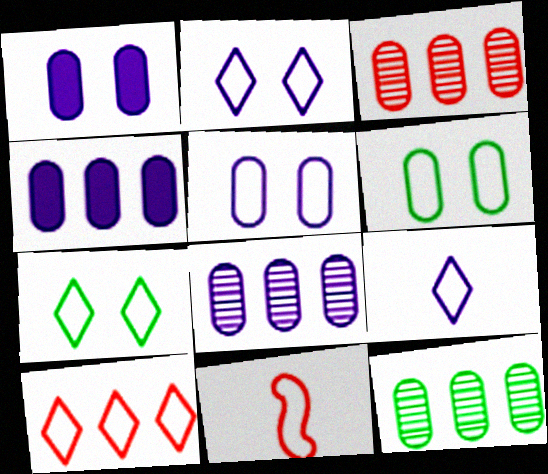[[3, 8, 12], 
[7, 9, 10]]